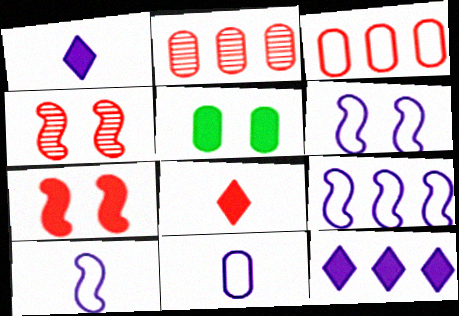[[2, 5, 11], 
[3, 4, 8], 
[6, 9, 10]]